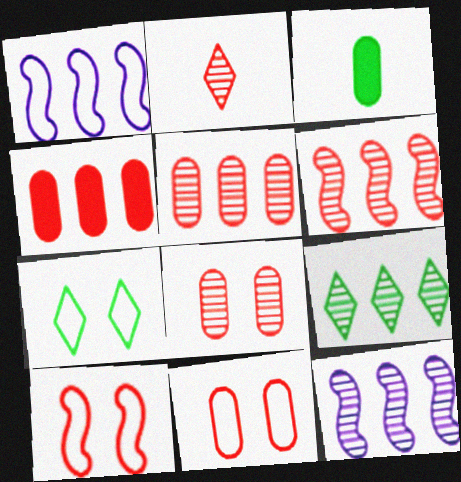[[1, 4, 9], 
[2, 4, 10], 
[2, 6, 8], 
[5, 9, 12]]